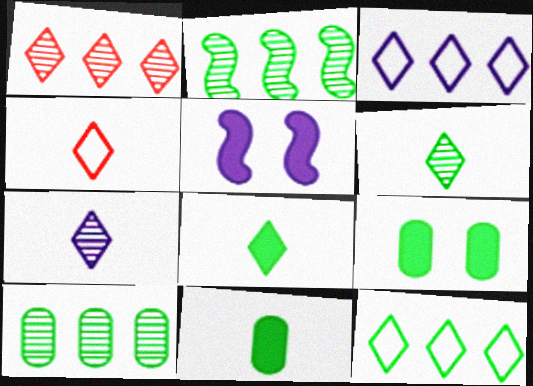[[4, 5, 10], 
[4, 7, 8]]